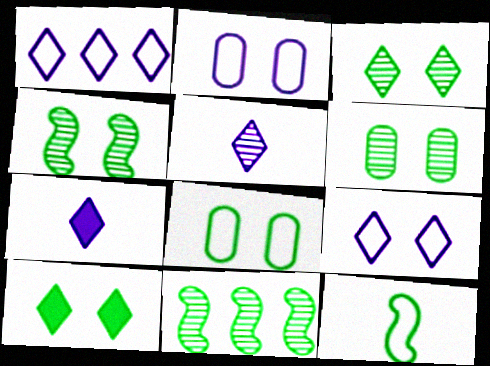[[3, 4, 6], 
[4, 8, 10]]